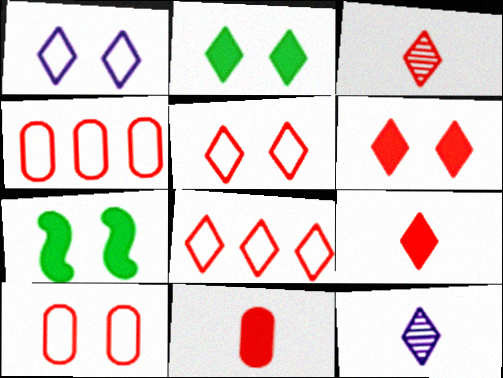[[2, 8, 12], 
[3, 6, 8], 
[4, 7, 12]]